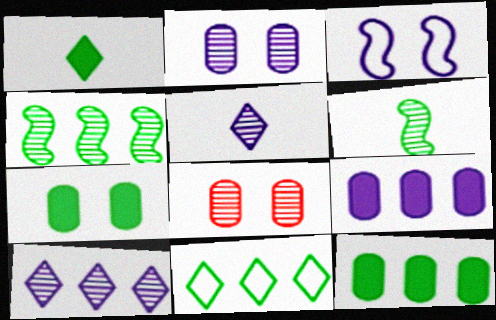[[3, 5, 9], 
[4, 5, 8], 
[4, 11, 12], 
[6, 7, 11], 
[6, 8, 10]]